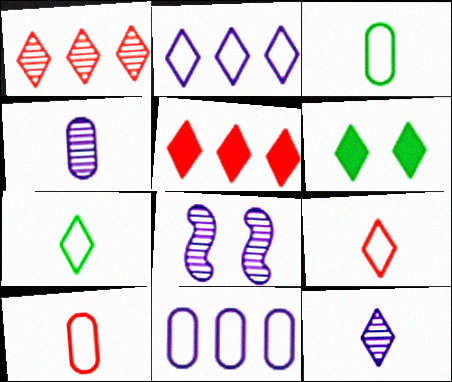[[3, 5, 8]]